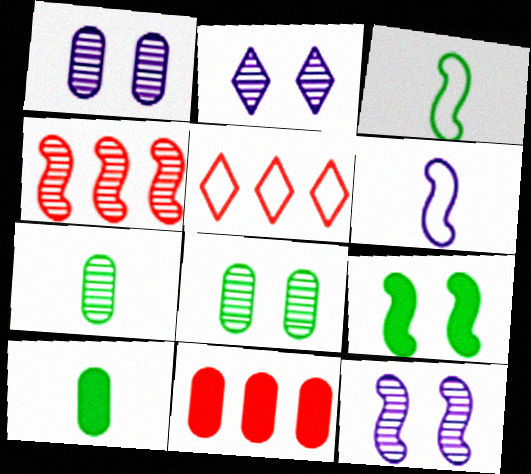[[1, 2, 12], 
[2, 3, 11], 
[2, 4, 7], 
[4, 5, 11], 
[4, 6, 9], 
[5, 10, 12]]